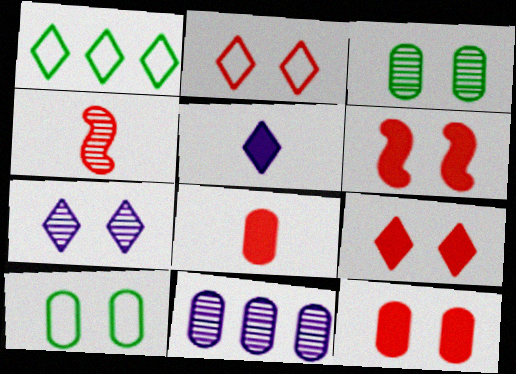[[6, 7, 10], 
[6, 9, 12], 
[8, 10, 11]]